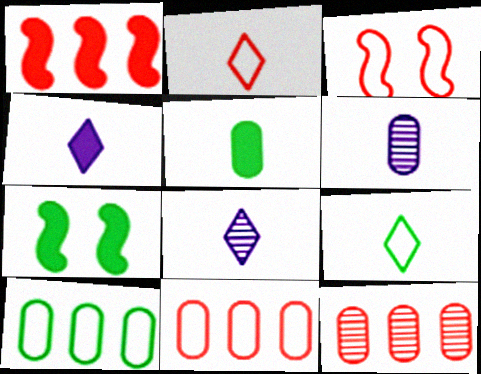[[2, 3, 11], 
[7, 8, 11]]